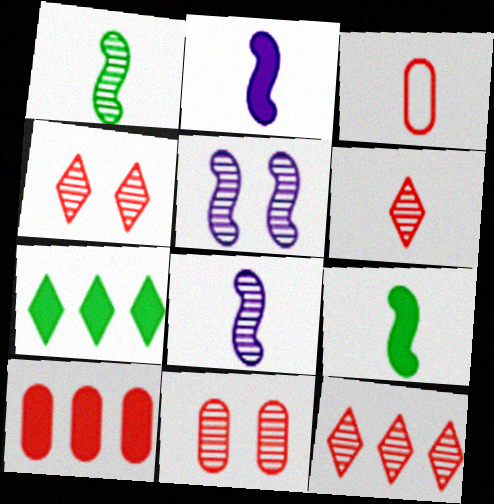[[3, 5, 7], 
[3, 10, 11], 
[4, 6, 12]]